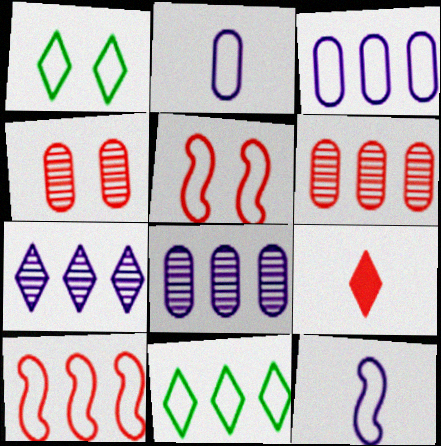[[1, 2, 10], 
[1, 7, 9], 
[2, 5, 11], 
[3, 10, 11], 
[4, 9, 10], 
[5, 6, 9]]